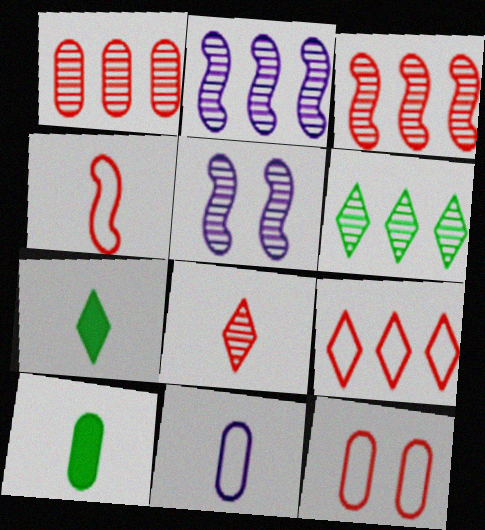[[1, 2, 6], 
[2, 7, 12], 
[4, 9, 12], 
[5, 9, 10]]